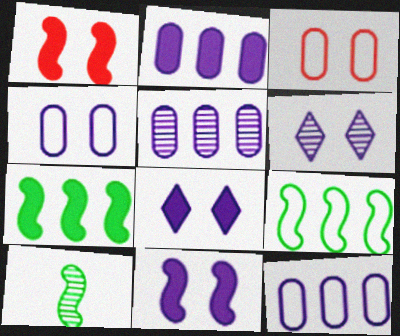[[2, 5, 12], 
[4, 6, 11]]